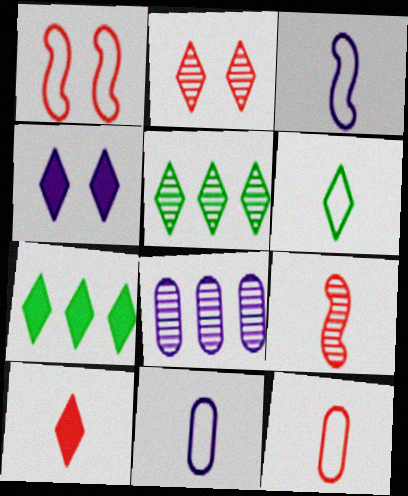[[3, 4, 8], 
[3, 6, 12], 
[4, 7, 10], 
[9, 10, 12]]